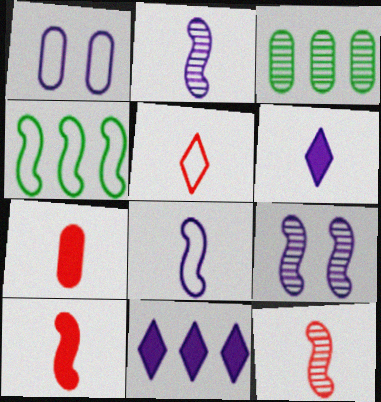[[1, 2, 11], 
[1, 3, 7], 
[1, 4, 5], 
[4, 9, 10], 
[5, 7, 12]]